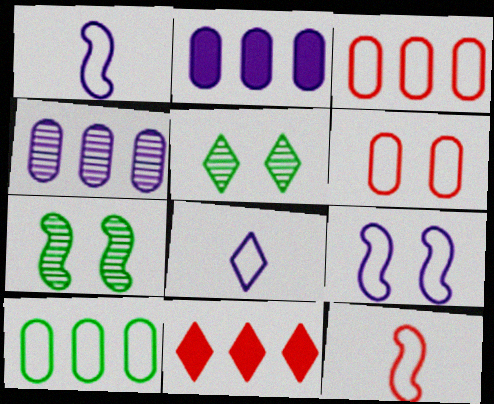[[2, 5, 12], 
[5, 8, 11]]